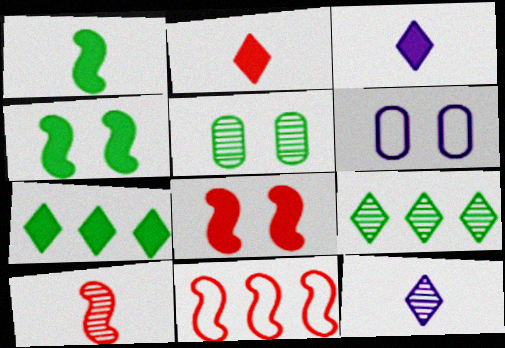[[3, 5, 11], 
[6, 7, 10], 
[8, 10, 11]]